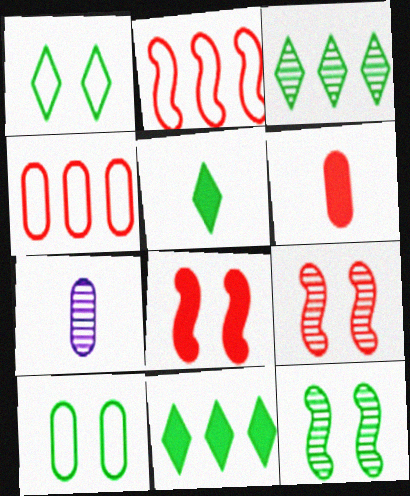[[1, 3, 5], 
[3, 7, 9]]